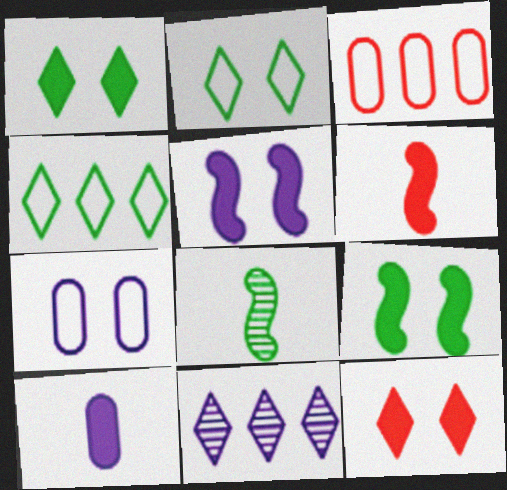[]